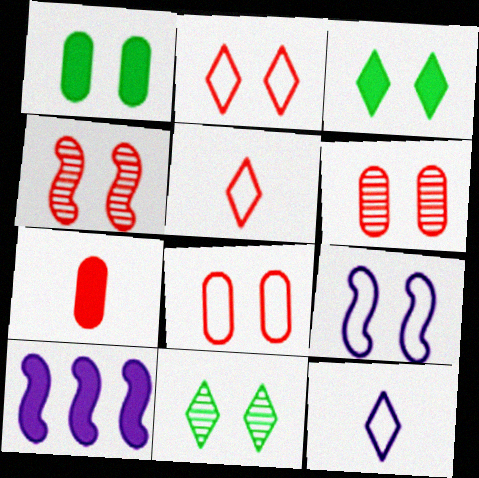[[3, 6, 9], 
[3, 7, 10]]